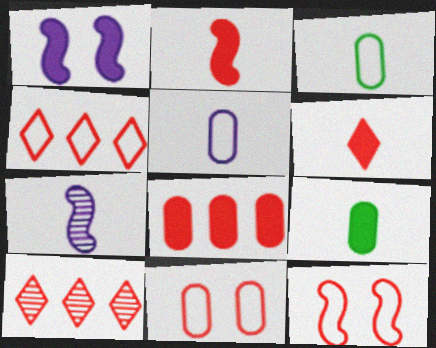[[1, 3, 10], 
[2, 10, 11], 
[3, 6, 7]]